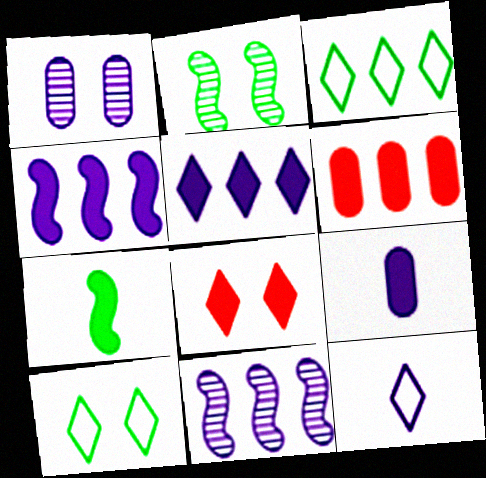[[1, 4, 12], 
[2, 6, 12], 
[3, 6, 11]]